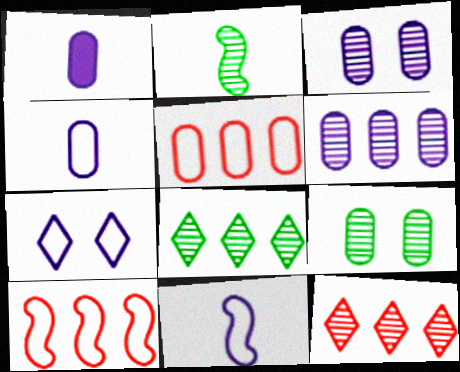[[1, 5, 9], 
[2, 3, 12], 
[2, 8, 9]]